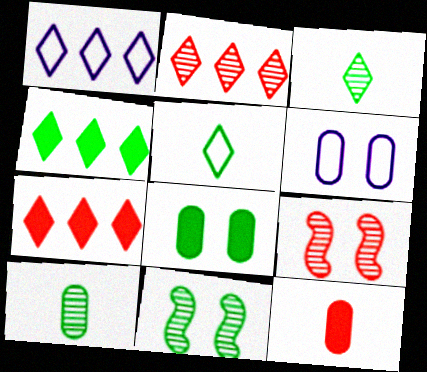[[1, 2, 4], 
[1, 11, 12]]